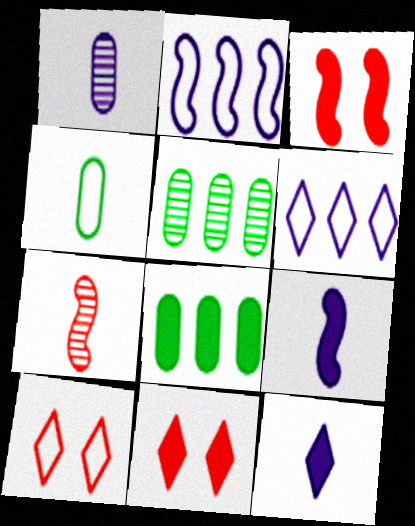[[2, 4, 10], 
[3, 8, 12], 
[4, 7, 12], 
[5, 9, 10], 
[8, 9, 11]]